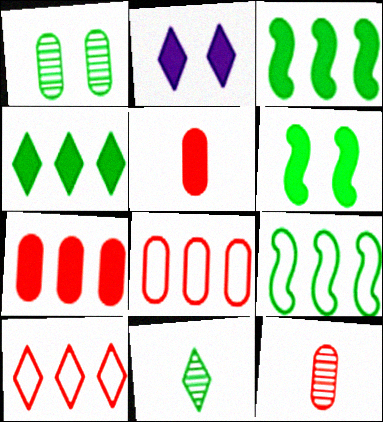[[2, 3, 5], 
[2, 9, 12], 
[2, 10, 11]]